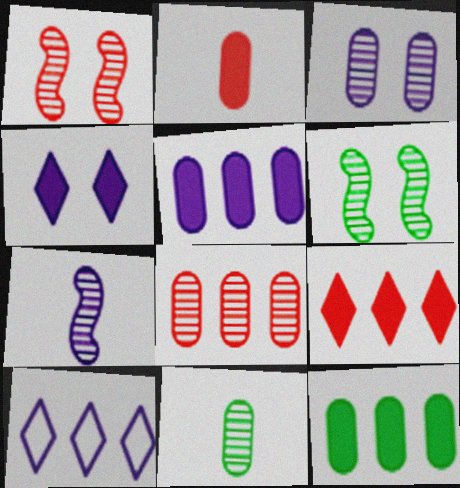[[2, 6, 10], 
[3, 8, 11]]